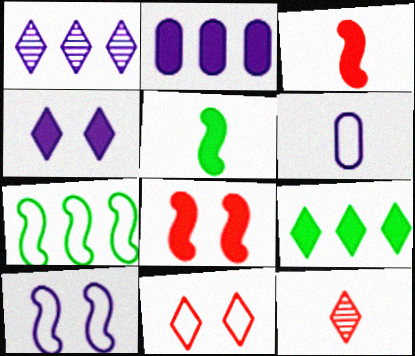[[5, 6, 12], 
[6, 7, 11]]